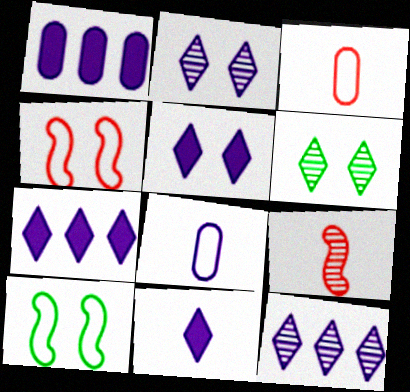[[5, 7, 11]]